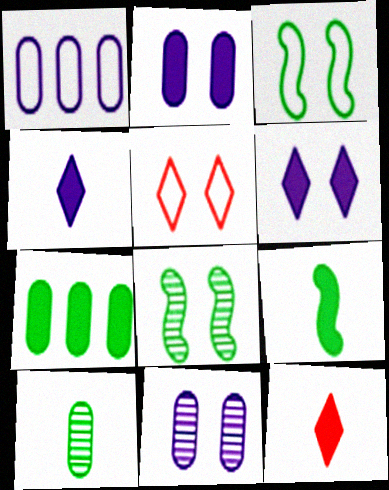[[1, 8, 12], 
[2, 5, 8]]